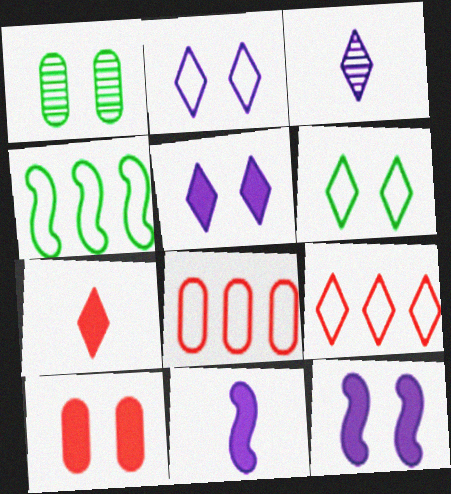[[1, 9, 11], 
[3, 4, 10]]